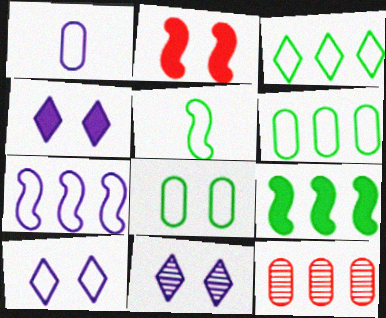[[1, 7, 10], 
[2, 8, 11], 
[3, 5, 8], 
[4, 5, 12], 
[4, 10, 11]]